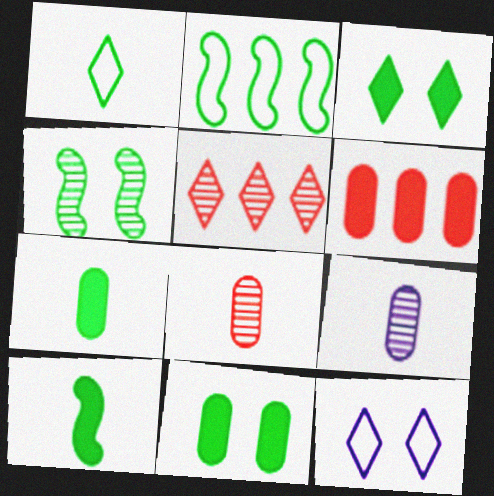[[2, 4, 10], 
[4, 5, 9]]